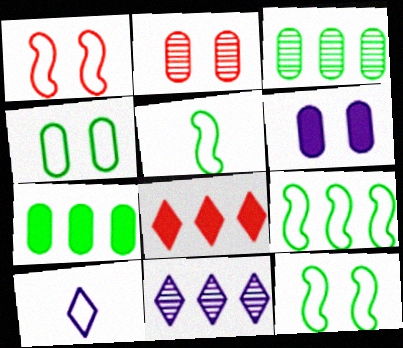[[2, 4, 6], 
[5, 9, 12]]